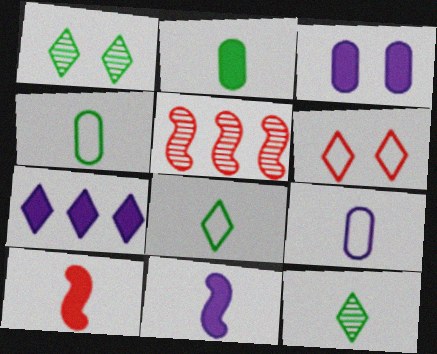[[3, 5, 8], 
[3, 7, 11], 
[6, 7, 12], 
[9, 10, 12]]